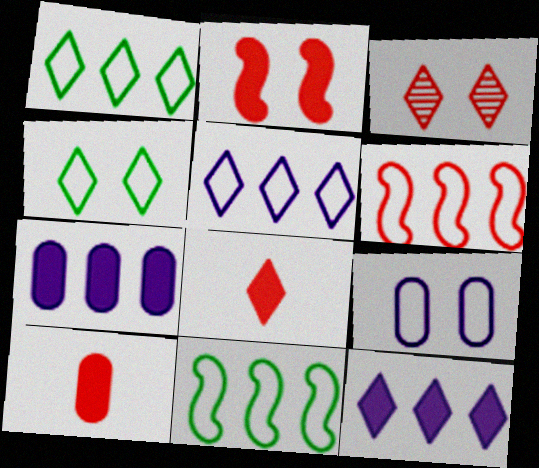[[3, 6, 10]]